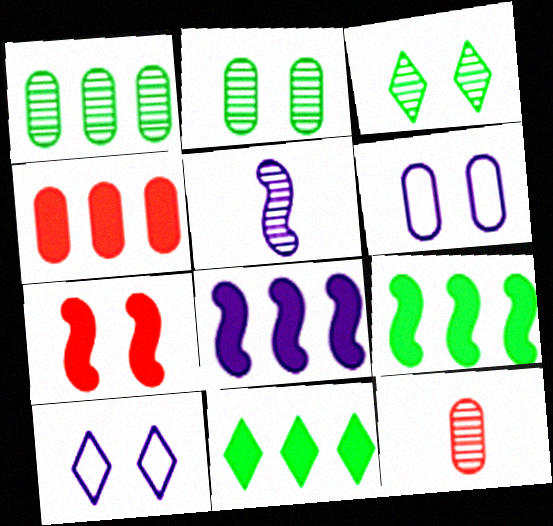[[2, 7, 10], 
[3, 6, 7], 
[4, 8, 11], 
[9, 10, 12]]